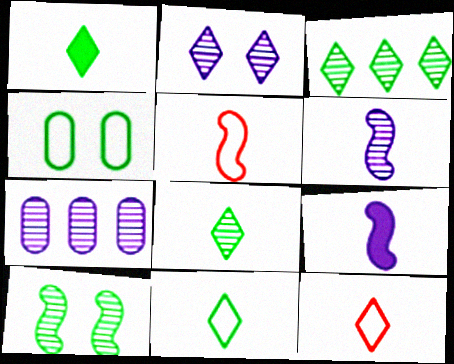[[1, 8, 11], 
[2, 6, 7]]